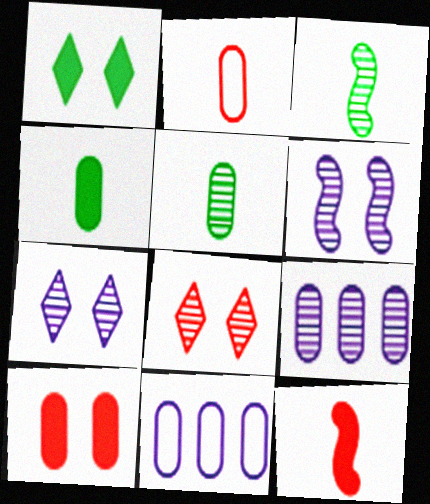[[3, 8, 9], 
[5, 10, 11]]